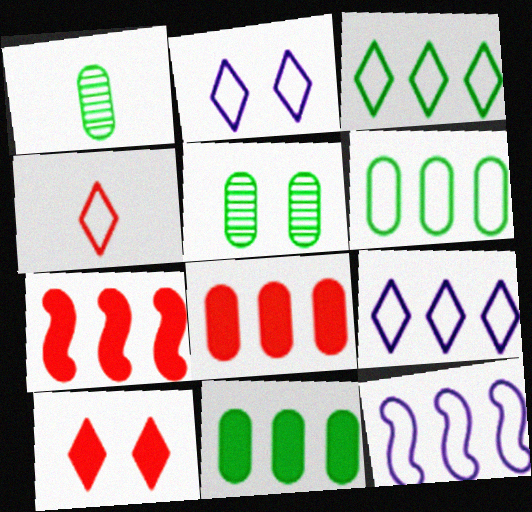[[1, 2, 7], 
[1, 10, 12], 
[2, 3, 4]]